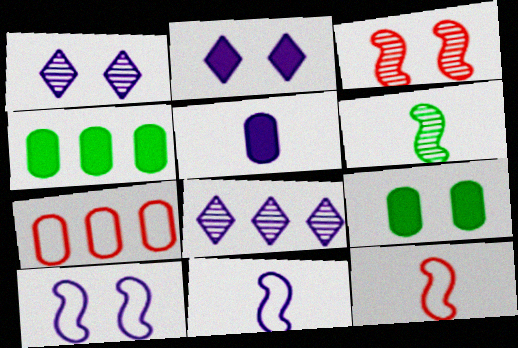[[1, 4, 12], 
[2, 6, 7], 
[5, 8, 10], 
[8, 9, 12]]